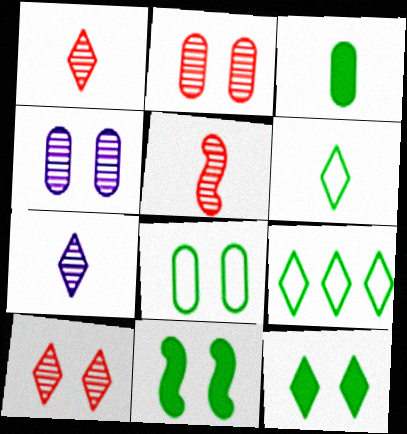[]